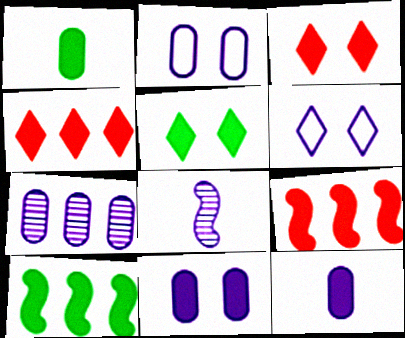[[1, 5, 10], 
[2, 7, 12], 
[3, 10, 12], 
[5, 9, 12]]